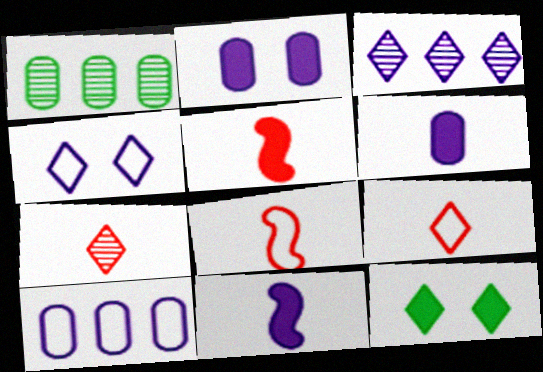[[1, 4, 5], 
[3, 9, 12]]